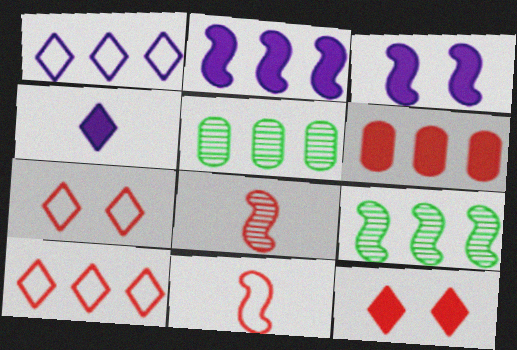[[1, 6, 9], 
[2, 5, 10], 
[3, 9, 11], 
[6, 7, 8]]